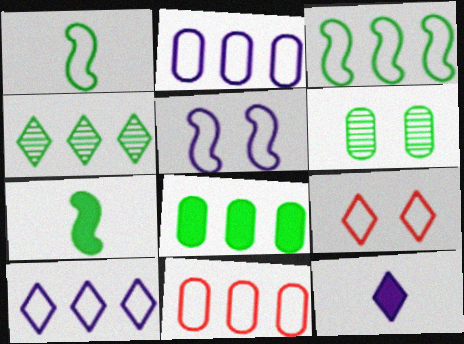[[1, 2, 9], 
[3, 4, 8], 
[3, 10, 11], 
[4, 9, 12]]